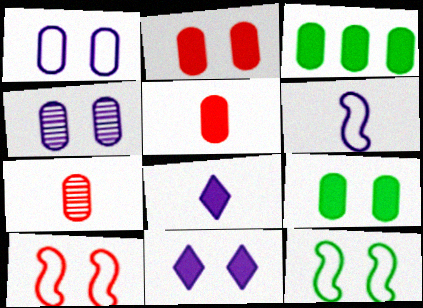[[1, 3, 7]]